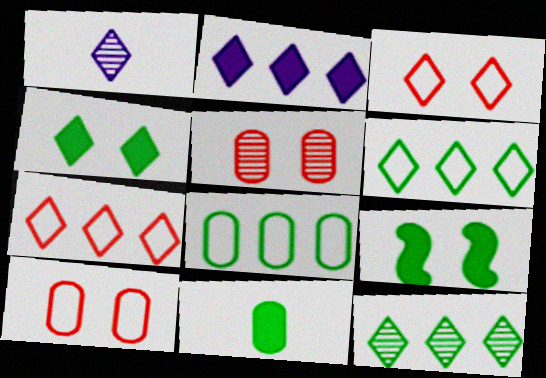[[1, 4, 7], 
[2, 7, 12]]